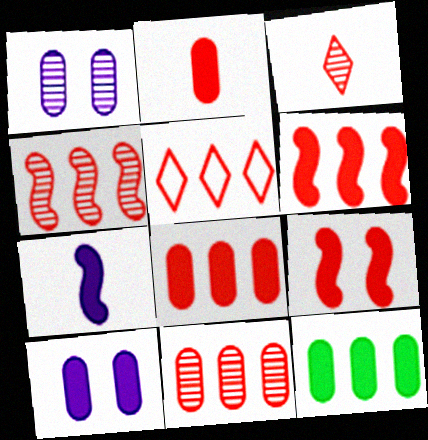[[2, 10, 12], 
[4, 5, 8], 
[5, 6, 11]]